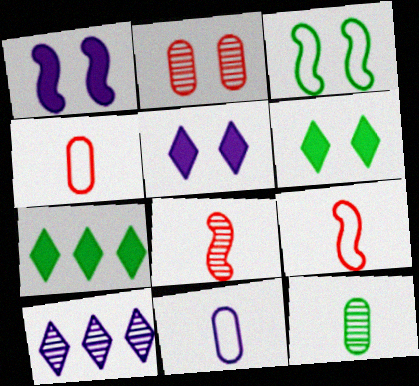[[1, 10, 11], 
[2, 3, 5], 
[3, 7, 12]]